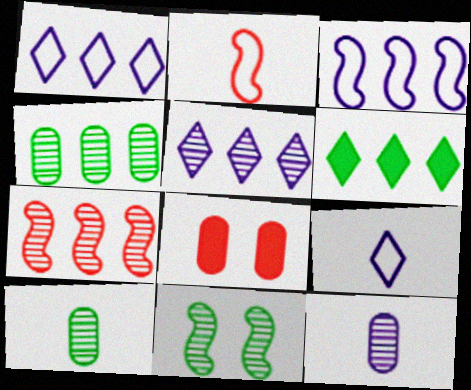[[4, 5, 7]]